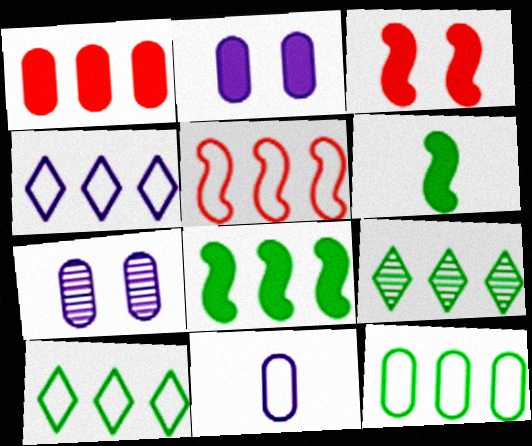[[3, 9, 11], 
[4, 5, 12], 
[8, 9, 12]]